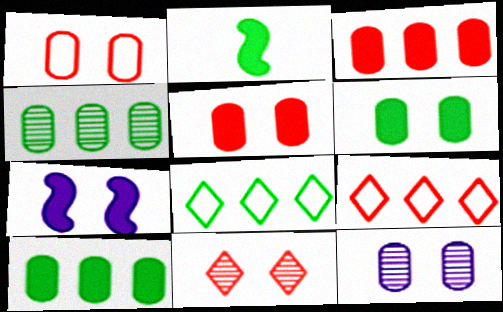[[1, 6, 12], 
[2, 9, 12]]